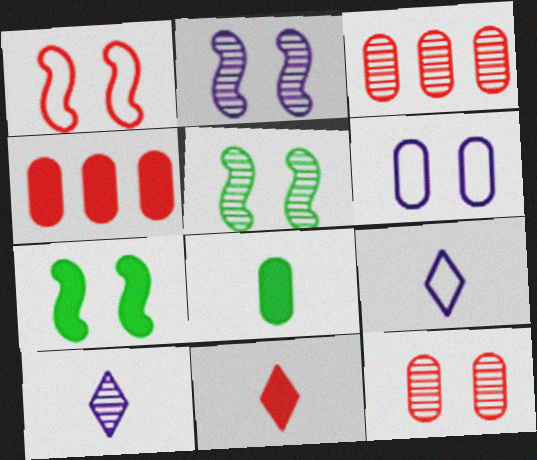[[1, 2, 7], 
[1, 3, 11], 
[3, 5, 10], 
[3, 6, 8], 
[3, 7, 9], 
[4, 5, 9]]